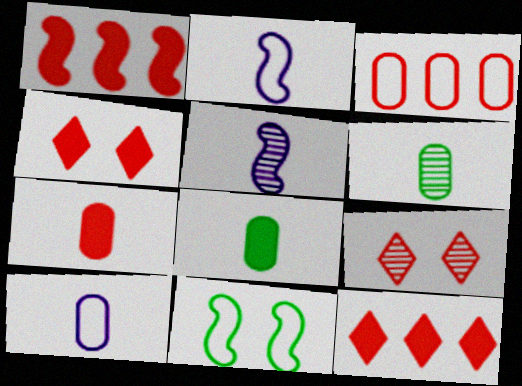[[1, 4, 7], 
[1, 5, 11], 
[6, 7, 10]]